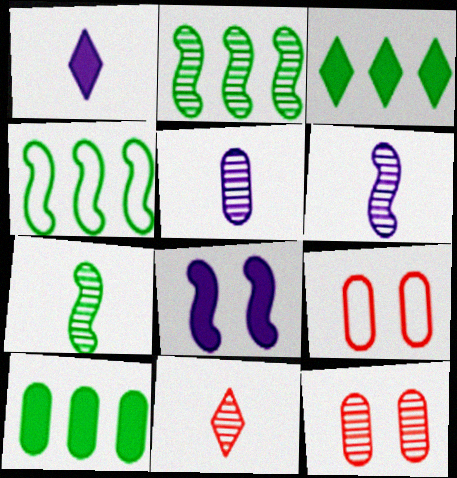[[1, 2, 9], 
[1, 4, 12], 
[3, 6, 9], 
[5, 7, 11], 
[5, 9, 10]]